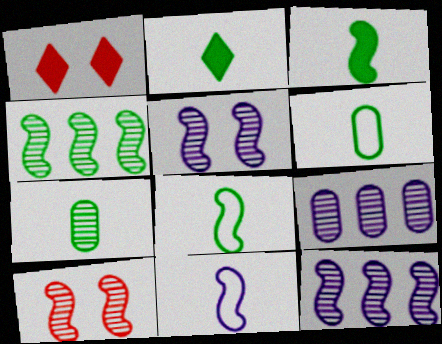[[1, 6, 12], 
[1, 8, 9], 
[2, 7, 8]]